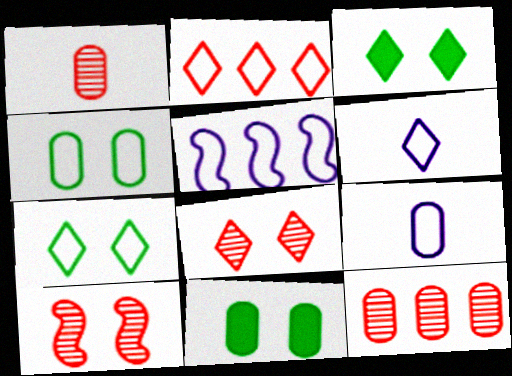[[1, 3, 5], 
[2, 6, 7], 
[9, 11, 12]]